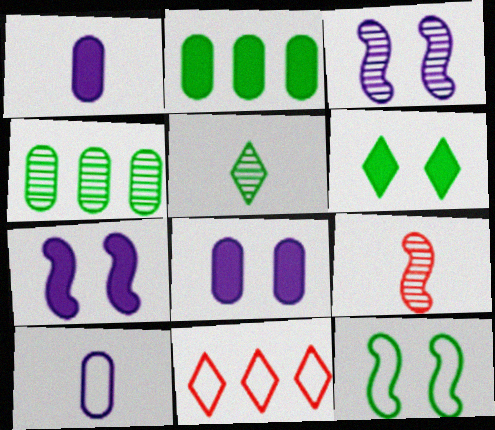[[2, 5, 12], 
[10, 11, 12]]